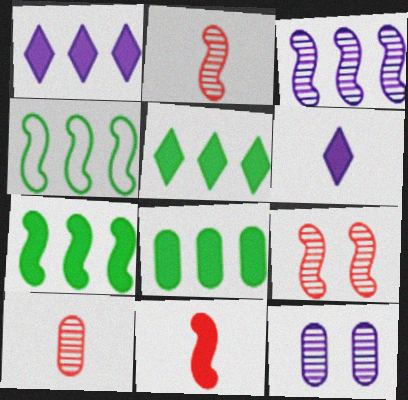[[5, 7, 8]]